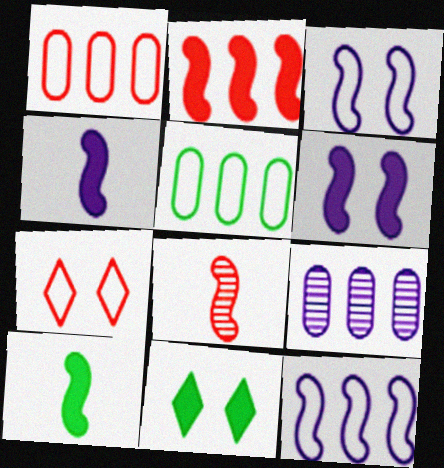[[2, 6, 10], 
[7, 9, 10]]